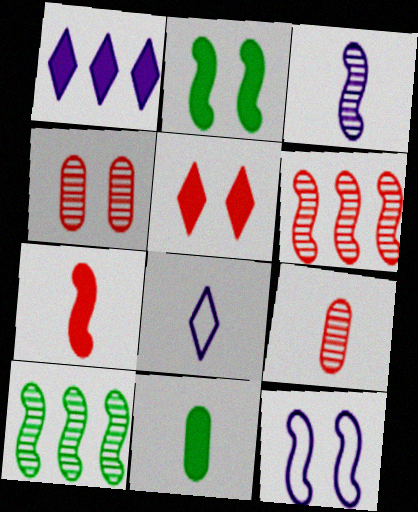[[7, 10, 12]]